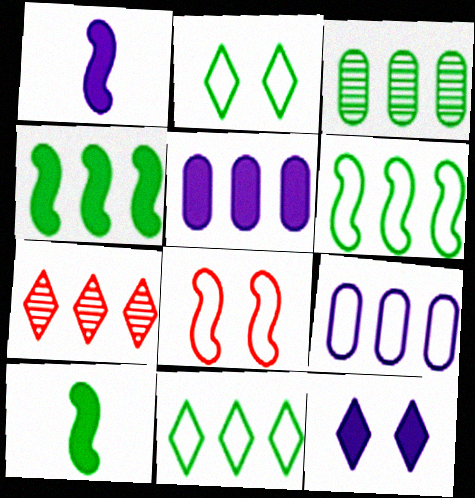[[1, 5, 12], 
[2, 3, 10], 
[3, 4, 11], 
[4, 7, 9], 
[5, 6, 7]]